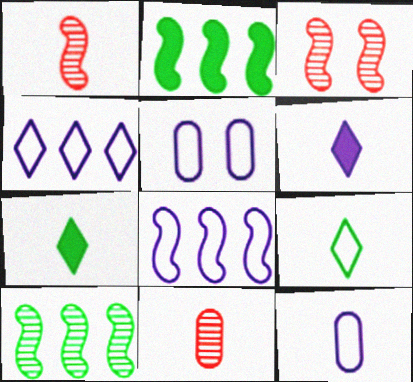[[1, 7, 12]]